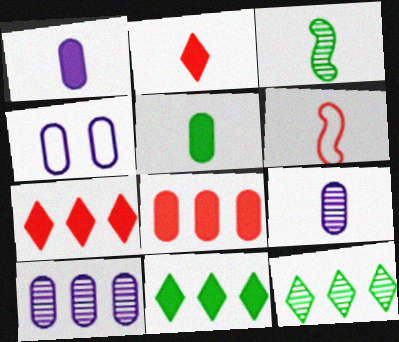[[1, 4, 10], 
[3, 4, 7]]